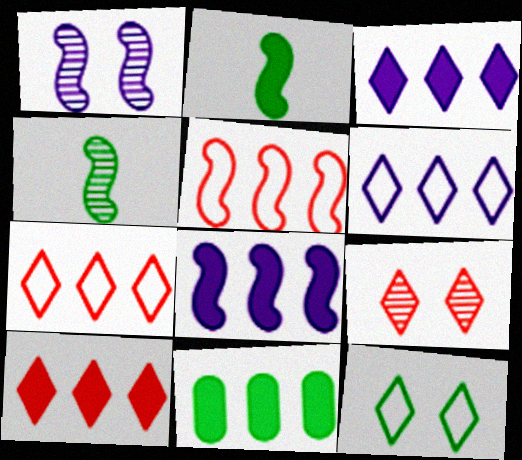[[1, 2, 5], 
[4, 11, 12], 
[8, 10, 11]]